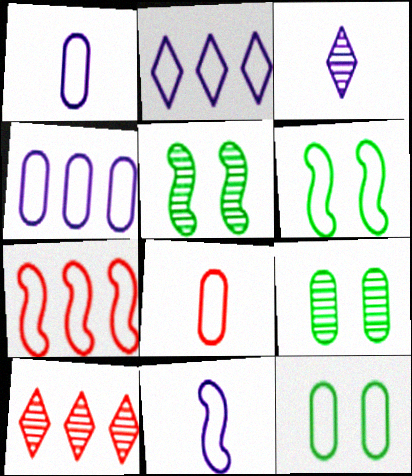[[2, 6, 8], 
[4, 8, 12], 
[6, 7, 11]]